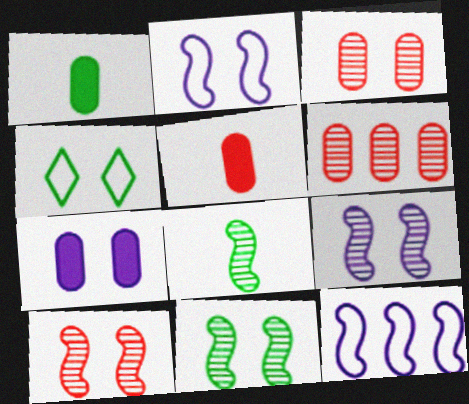[[4, 7, 10], 
[9, 10, 11]]